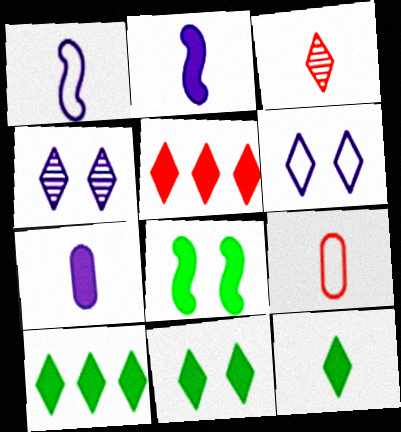[[3, 6, 10], 
[5, 7, 8], 
[10, 11, 12]]